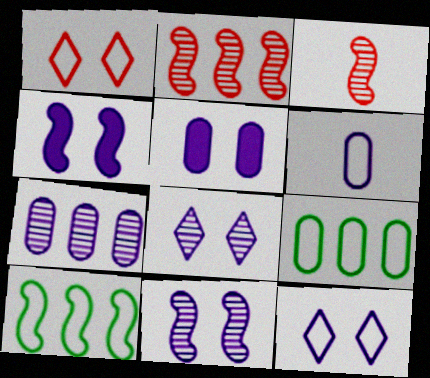[[1, 6, 10], 
[3, 4, 10], 
[5, 6, 7], 
[5, 11, 12]]